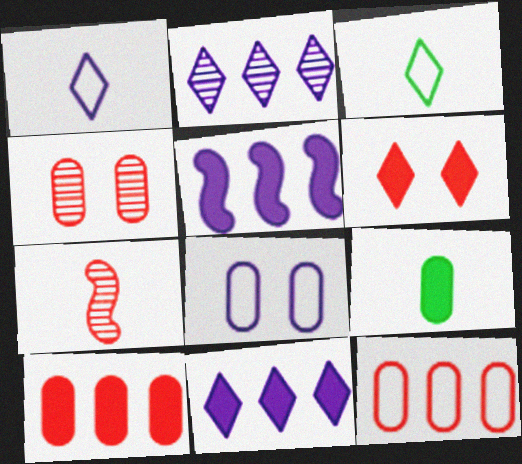[[1, 7, 9], 
[2, 3, 6], 
[3, 4, 5], 
[5, 6, 9], 
[6, 7, 12]]